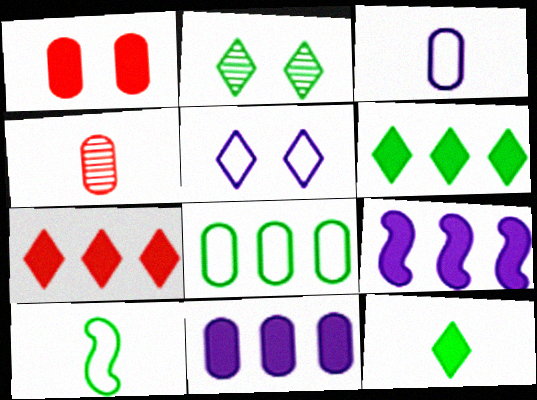[[1, 9, 12]]